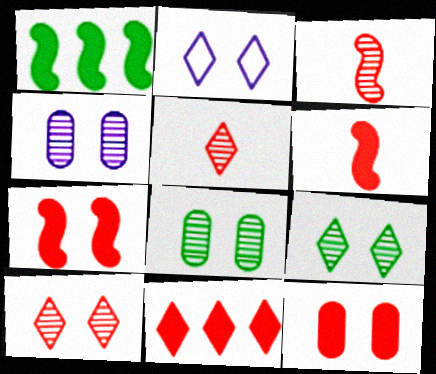[[2, 7, 8], 
[6, 11, 12]]